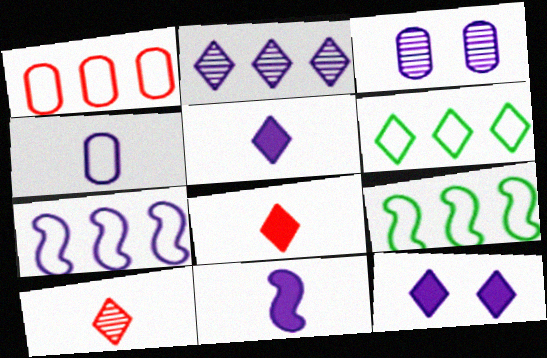[[1, 6, 7], 
[3, 5, 7], 
[3, 8, 9], 
[6, 10, 12]]